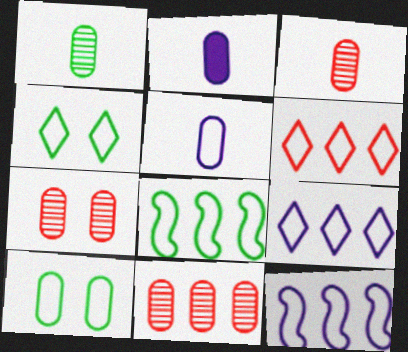[[2, 10, 11], 
[3, 7, 11]]